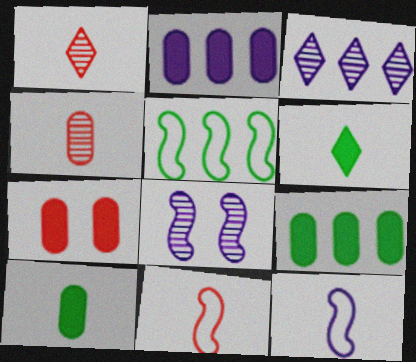[[1, 10, 12], 
[2, 7, 10], 
[4, 6, 12]]